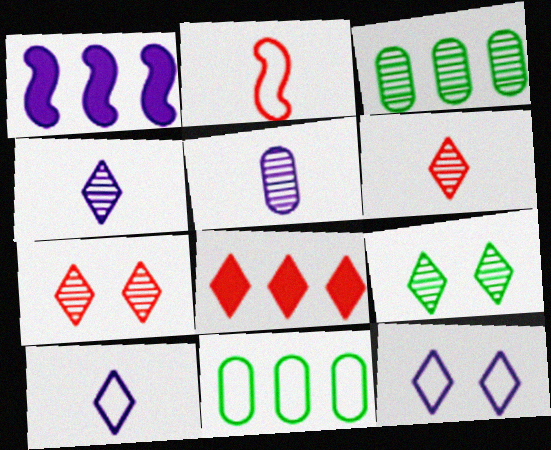[[1, 5, 12], 
[2, 11, 12], 
[8, 9, 10]]